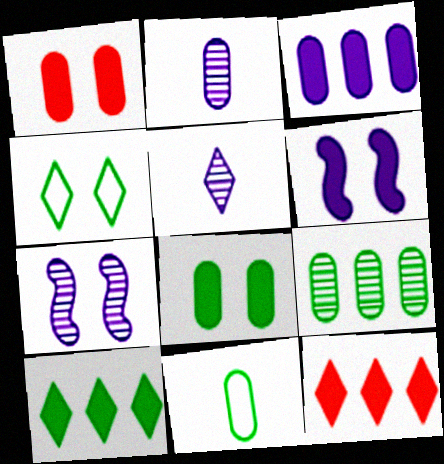[[1, 4, 7], 
[4, 5, 12], 
[7, 11, 12], 
[8, 9, 11]]